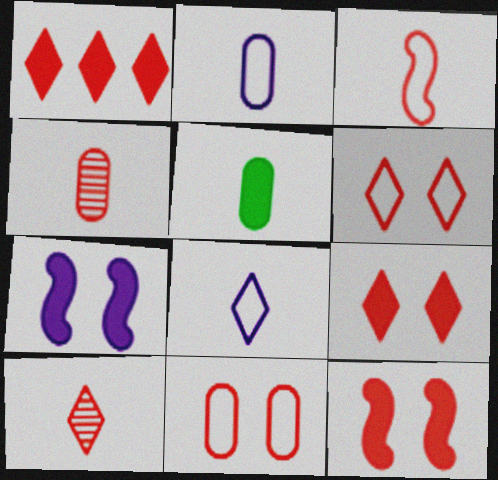[[1, 5, 7], 
[1, 6, 10], 
[2, 4, 5]]